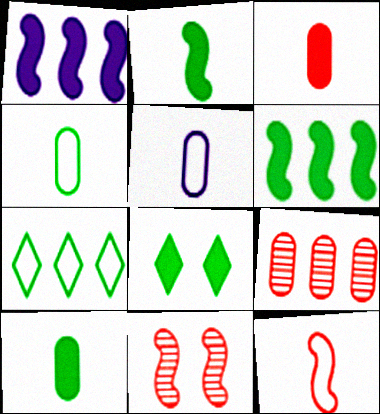[[1, 3, 8], 
[1, 7, 9], 
[6, 8, 10]]